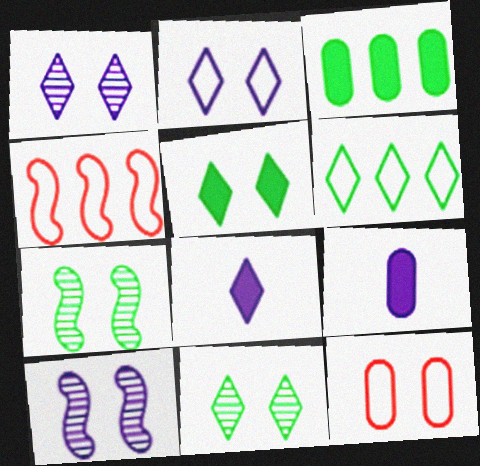[[4, 9, 11], 
[5, 10, 12]]